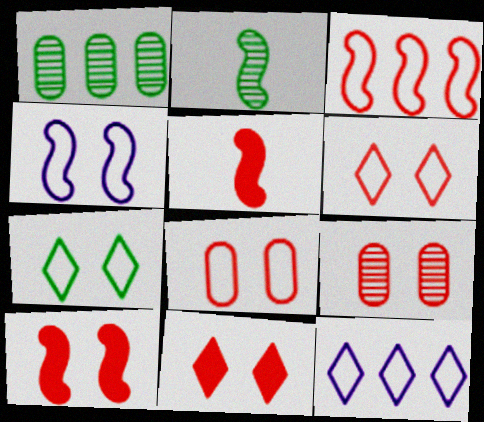[[4, 7, 8], 
[6, 9, 10]]